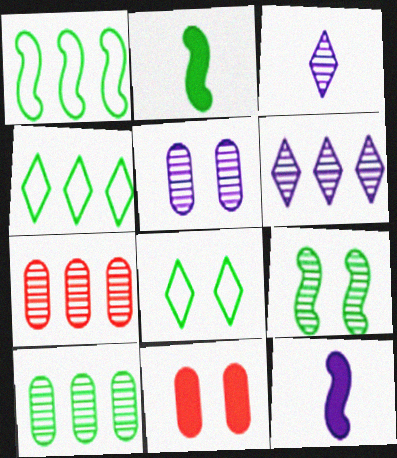[[1, 2, 9], 
[1, 3, 11], 
[2, 8, 10], 
[3, 7, 9], 
[7, 8, 12]]